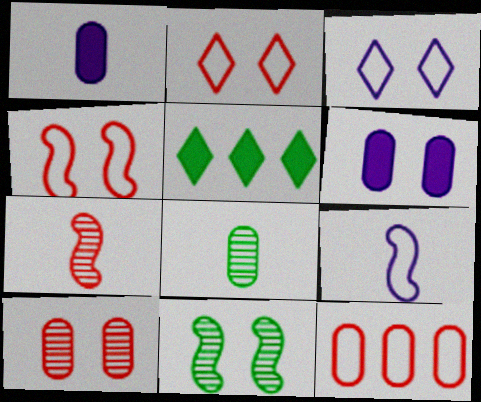[[2, 6, 11], 
[5, 9, 10], 
[6, 8, 12]]